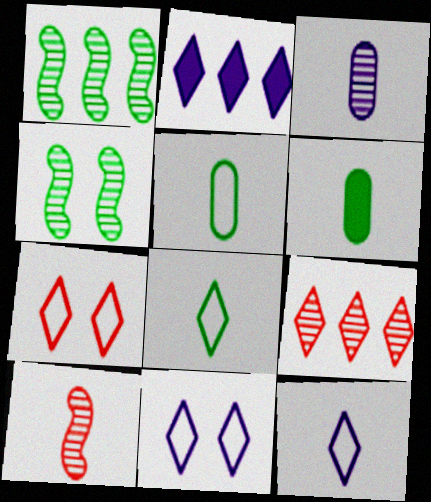[[3, 4, 9], 
[6, 10, 12]]